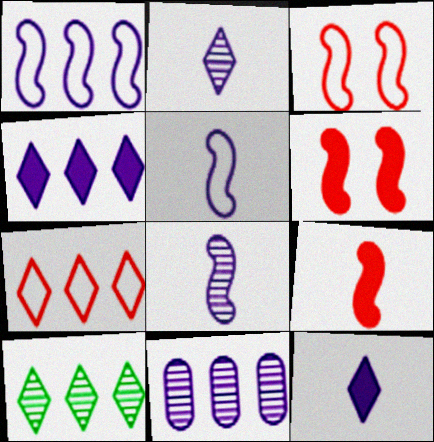[[1, 4, 11], 
[4, 7, 10]]